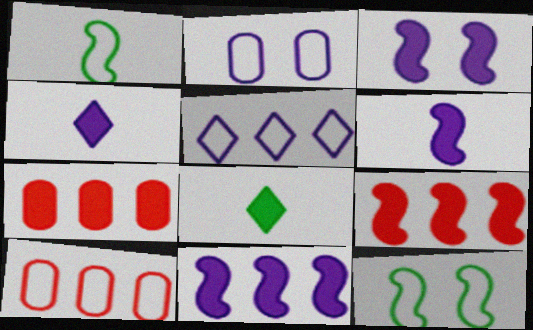[[3, 6, 11], 
[3, 7, 8]]